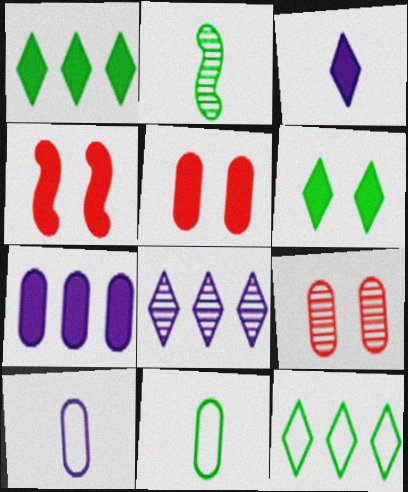[[2, 8, 9], 
[4, 8, 11], 
[7, 9, 11]]